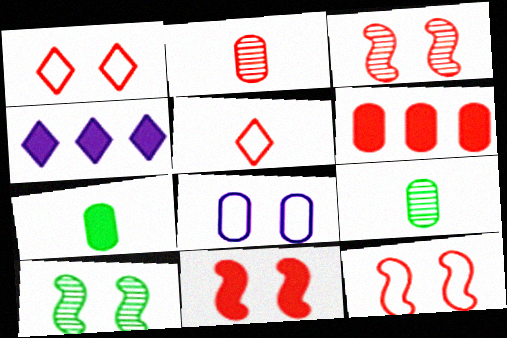[[3, 5, 6], 
[3, 11, 12], 
[4, 7, 11], 
[4, 9, 12], 
[6, 8, 9]]